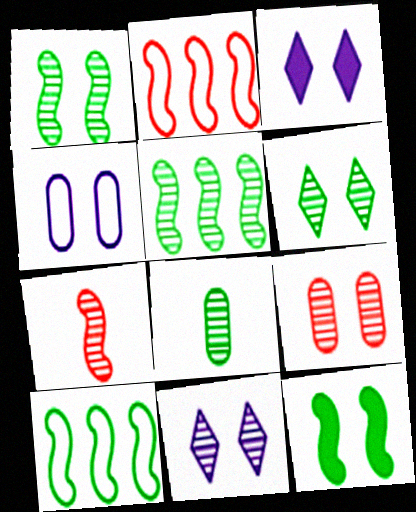[[1, 9, 11], 
[2, 3, 8], 
[5, 6, 8]]